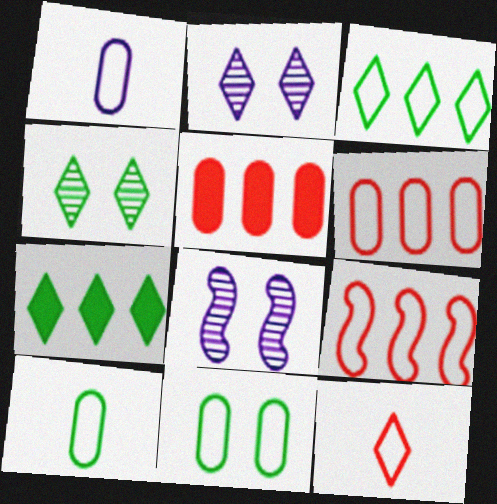[[1, 6, 11], 
[2, 7, 12]]